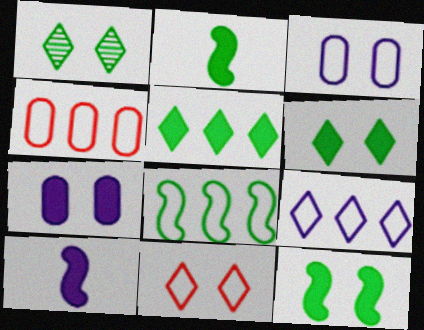[[1, 4, 10], 
[4, 8, 9]]